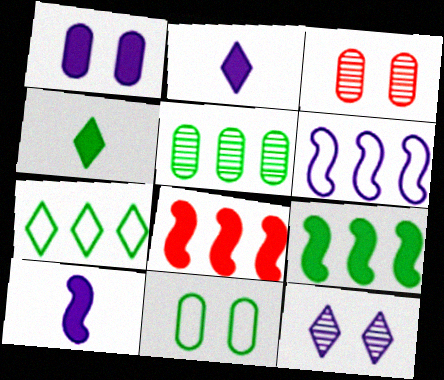[[1, 3, 11], 
[1, 4, 8], 
[3, 4, 6], 
[3, 7, 10], 
[5, 7, 9]]